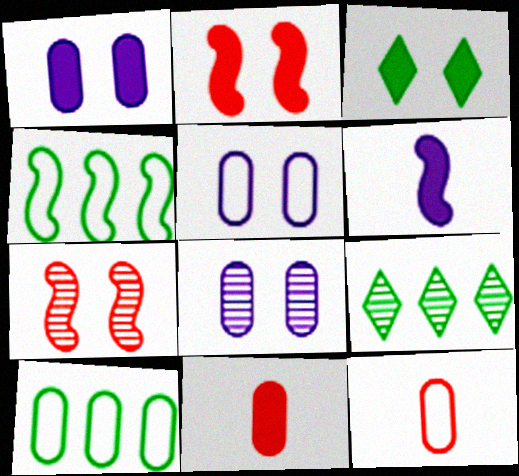[[1, 2, 3], 
[1, 5, 8], 
[3, 5, 7], 
[4, 6, 7], 
[5, 10, 12], 
[8, 10, 11]]